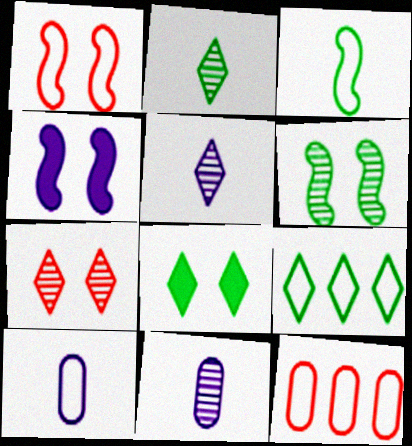[[1, 4, 6], 
[1, 9, 10], 
[2, 4, 12], 
[2, 8, 9]]